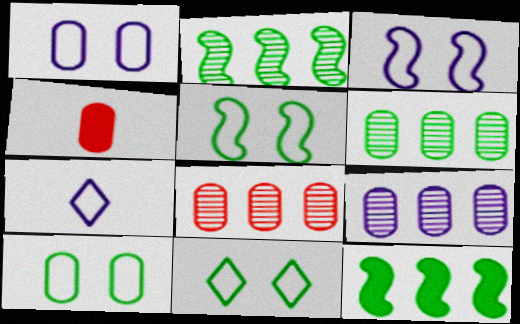[[1, 4, 6], 
[4, 9, 10], 
[5, 10, 11], 
[6, 8, 9]]